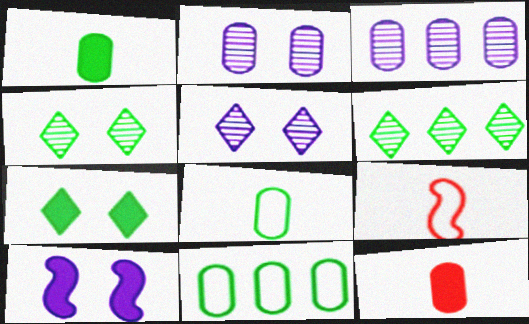[[2, 11, 12], 
[3, 7, 9]]